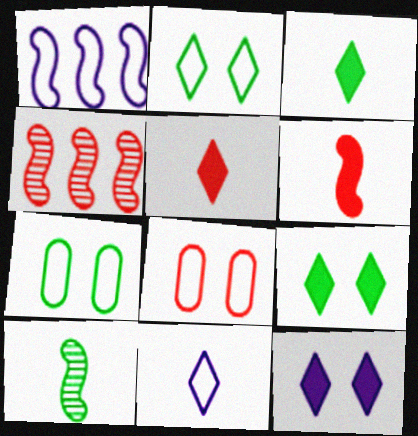[[4, 5, 8]]